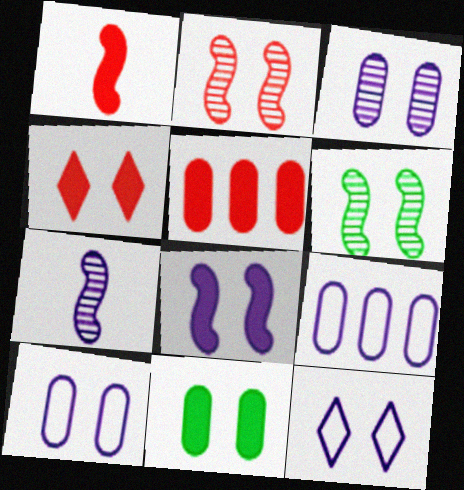[[1, 4, 5], 
[2, 11, 12], 
[3, 8, 12], 
[4, 6, 10], 
[4, 8, 11]]